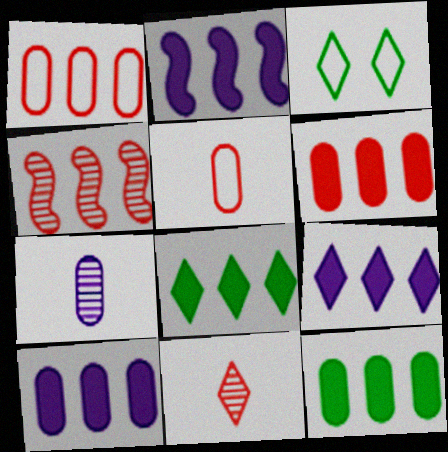[[2, 6, 8], 
[2, 9, 10], 
[3, 9, 11], 
[6, 10, 12]]